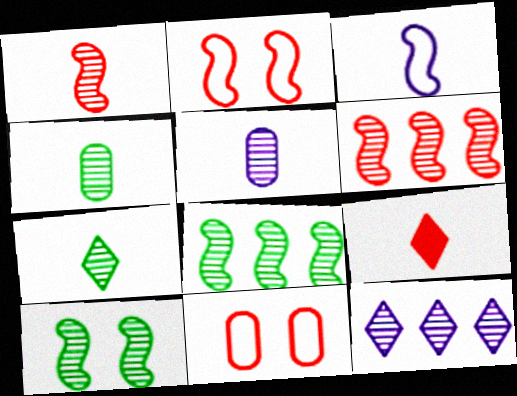[[1, 5, 7], 
[3, 4, 9], 
[6, 9, 11]]